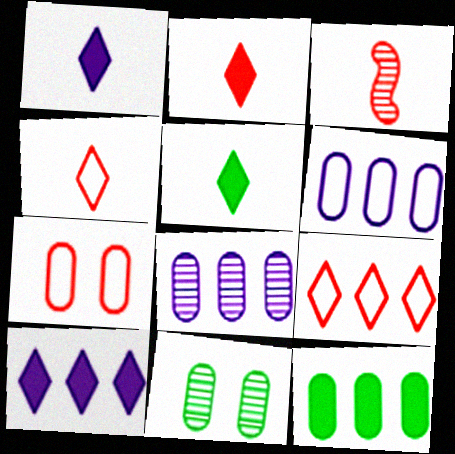[[1, 2, 5]]